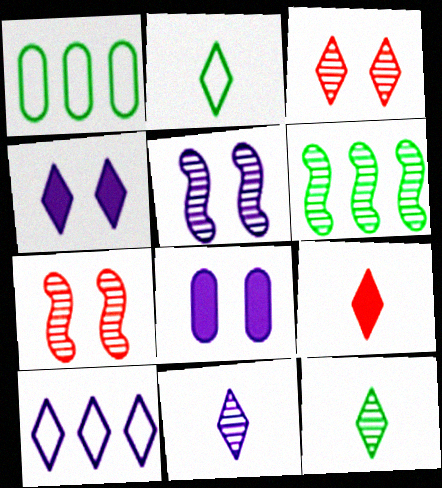[[1, 5, 9], 
[2, 9, 11], 
[4, 10, 11]]